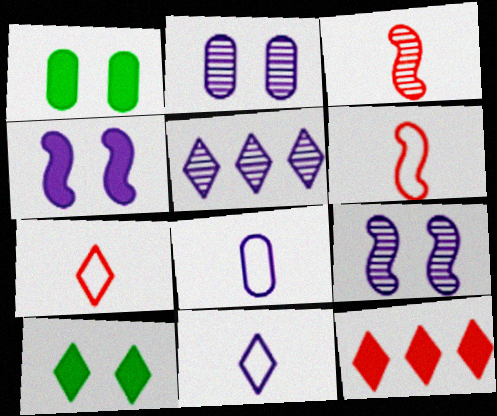[[1, 5, 6], 
[4, 5, 8], 
[5, 7, 10]]